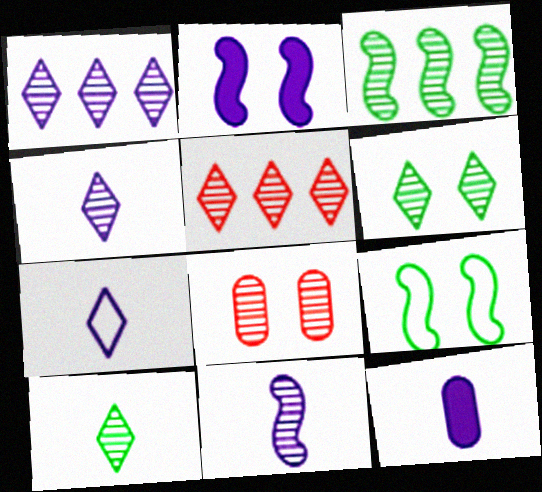[[3, 4, 8], 
[4, 5, 6], 
[5, 9, 12], 
[7, 11, 12]]